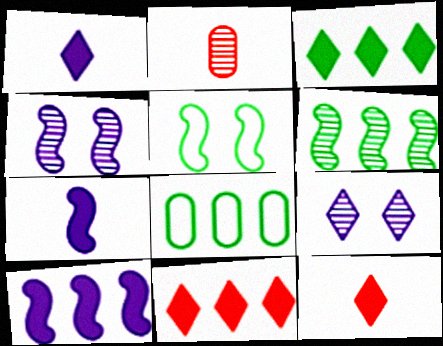[[2, 6, 9], 
[3, 6, 8], 
[4, 8, 12]]